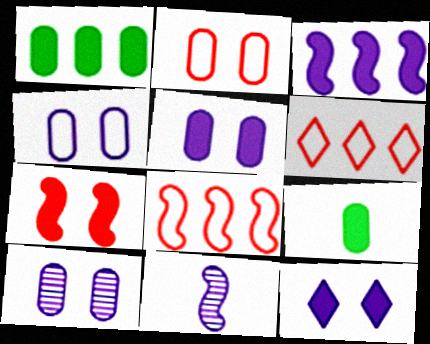[[4, 5, 10]]